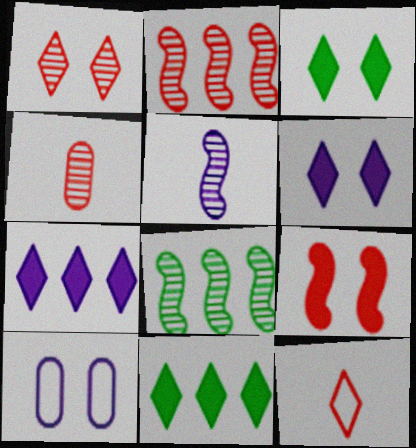[[1, 2, 4], 
[5, 7, 10]]